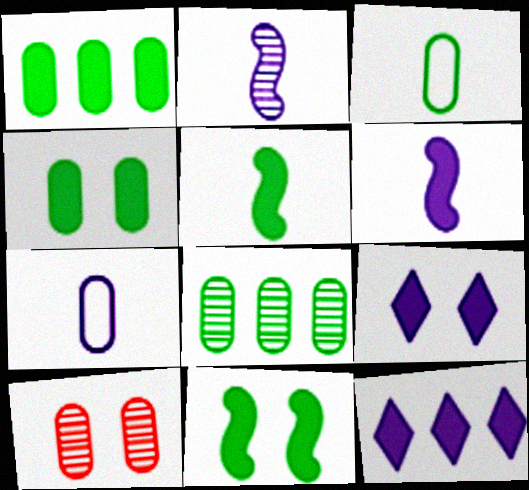[[1, 7, 10], 
[3, 4, 8]]